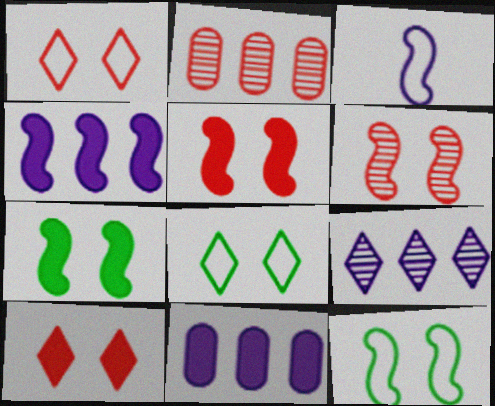[]